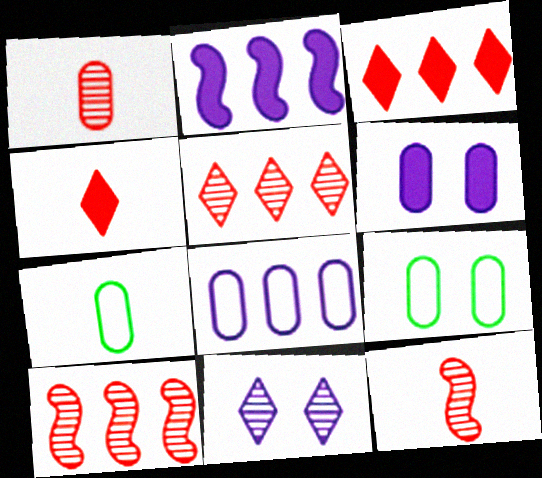[]